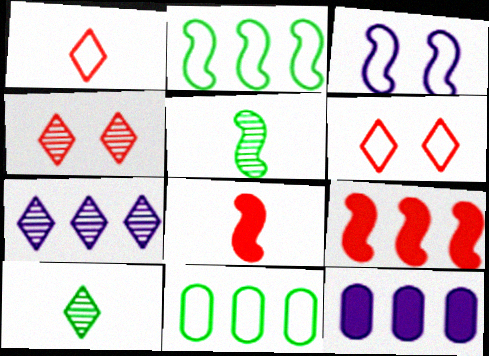[[1, 3, 11], 
[3, 5, 9], 
[4, 7, 10], 
[5, 6, 12], 
[7, 9, 11]]